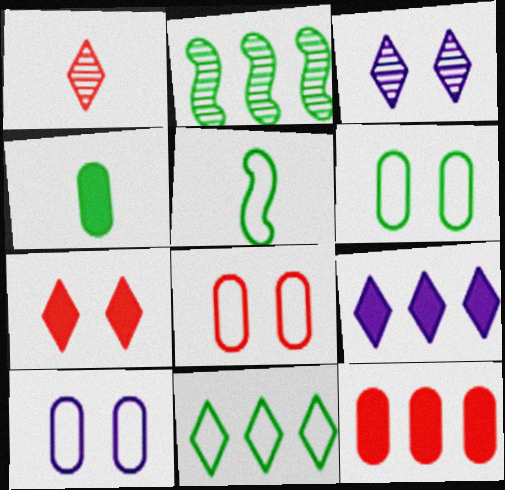[[3, 5, 12], 
[5, 6, 11], 
[6, 8, 10]]